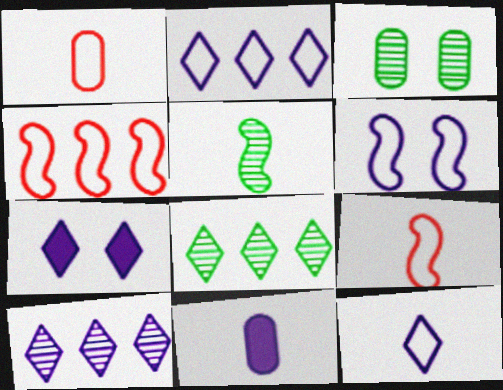[[3, 5, 8], 
[6, 10, 11], 
[7, 10, 12]]